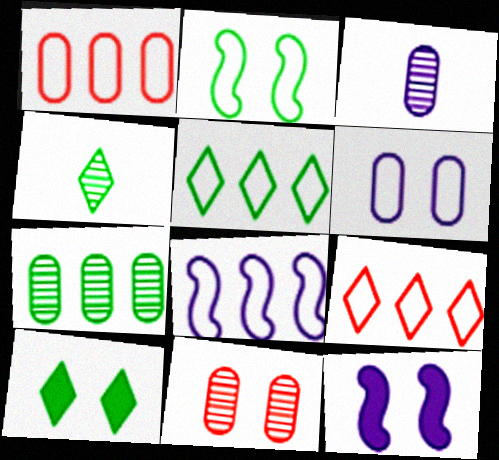[[1, 4, 12], 
[1, 5, 8], 
[3, 7, 11], 
[4, 5, 10]]